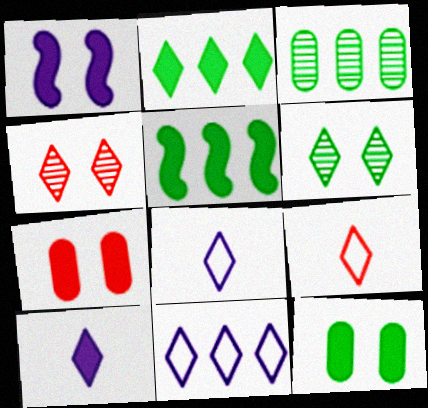[[1, 3, 9], 
[2, 4, 8], 
[5, 7, 10]]